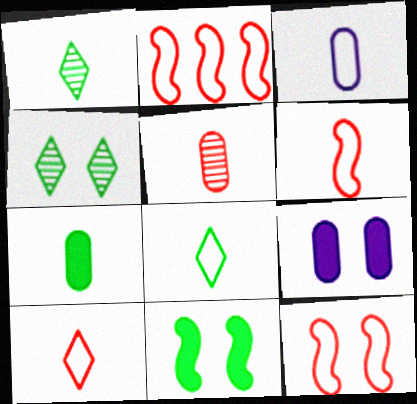[[1, 2, 9], 
[2, 6, 12], 
[3, 5, 7], 
[3, 6, 8], 
[4, 9, 12]]